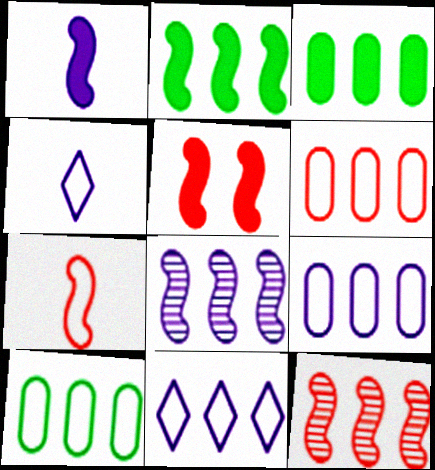[[1, 2, 5], 
[3, 11, 12], 
[5, 7, 12], 
[6, 9, 10]]